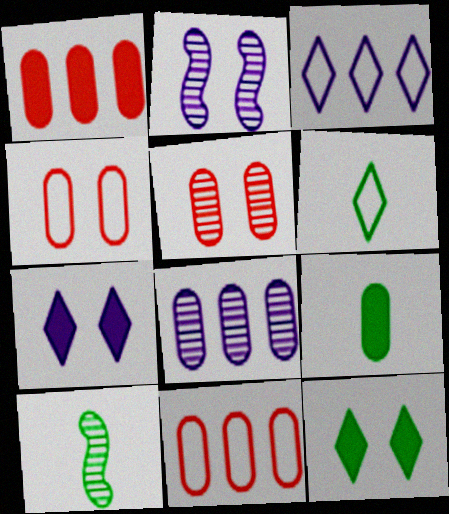[[1, 2, 6], 
[2, 4, 12], 
[4, 8, 9], 
[6, 9, 10], 
[7, 10, 11]]